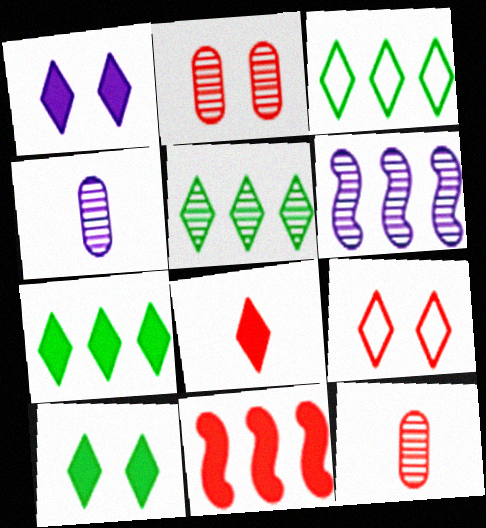[[1, 7, 8], 
[3, 5, 7], 
[9, 11, 12]]